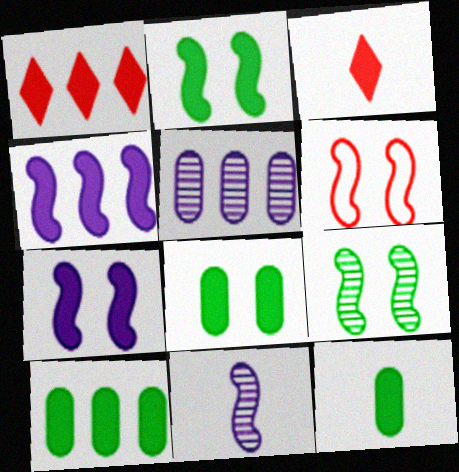[[1, 4, 10], 
[1, 7, 12], 
[3, 4, 8], 
[3, 7, 10], 
[6, 7, 9], 
[8, 10, 12]]